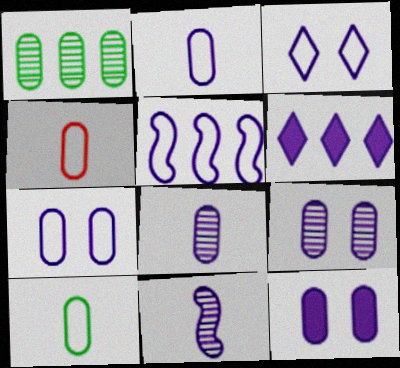[[1, 4, 12], 
[2, 3, 5], 
[2, 4, 10], 
[6, 7, 11], 
[7, 9, 12]]